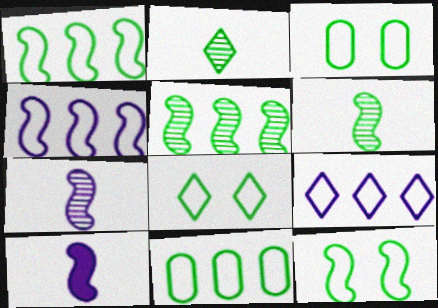[[3, 8, 12]]